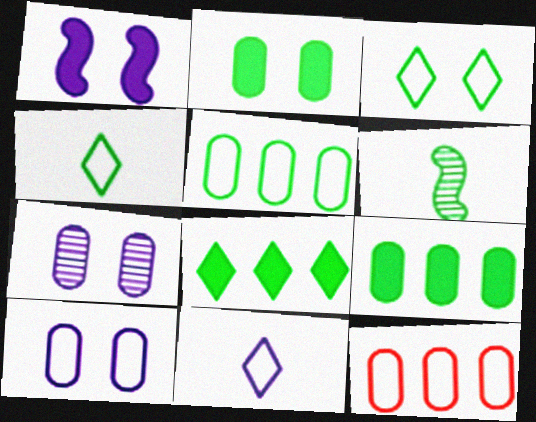[[3, 6, 9]]